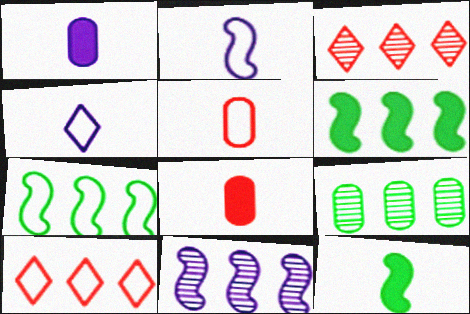[[3, 9, 11]]